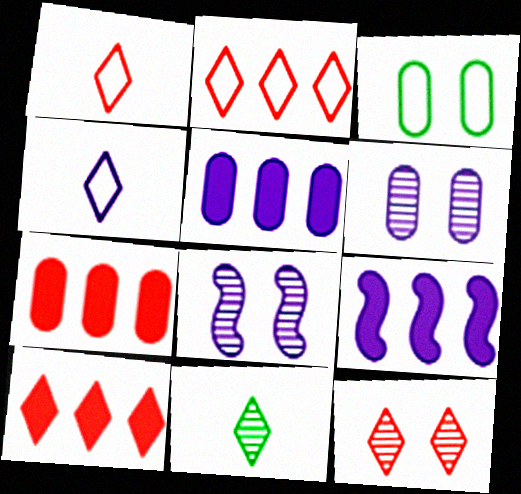[[1, 10, 12], 
[4, 5, 8], 
[4, 6, 9]]